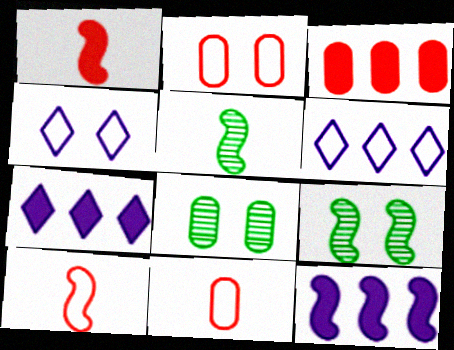[[1, 6, 8], 
[2, 5, 7], 
[3, 4, 5], 
[7, 8, 10], 
[7, 9, 11], 
[9, 10, 12]]